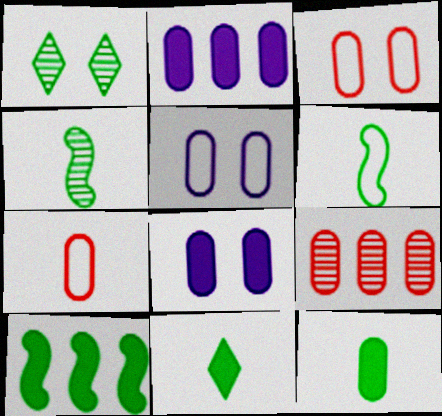[[5, 9, 12]]